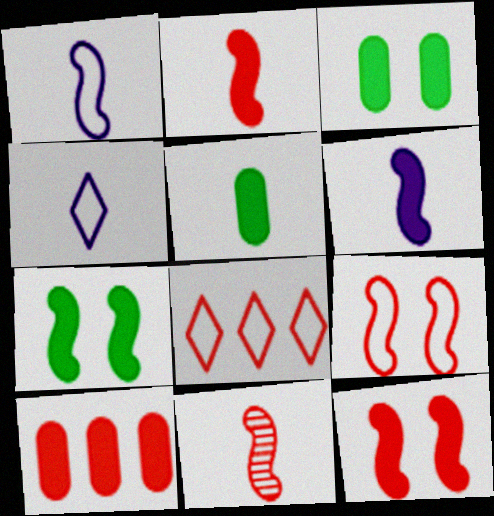[[4, 5, 11]]